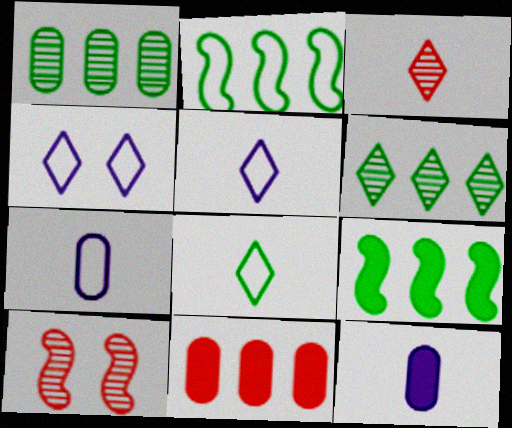[]